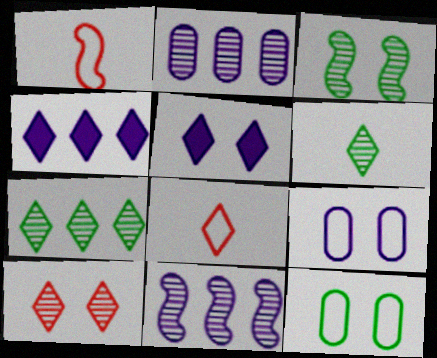[[5, 7, 8]]